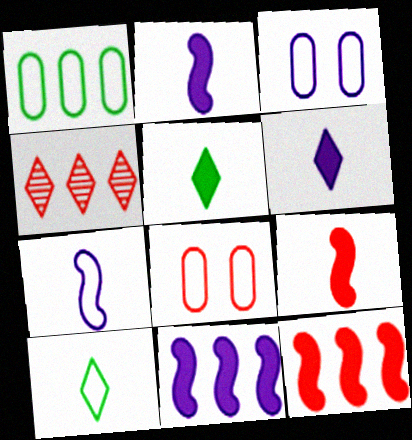[[1, 4, 11], 
[4, 8, 9]]